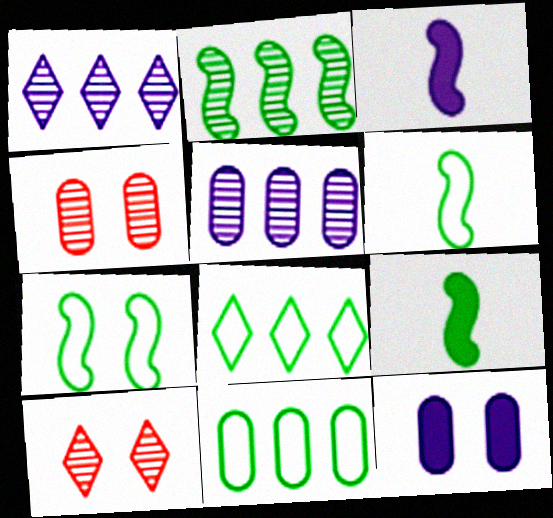[[2, 7, 9], 
[3, 4, 8], 
[3, 10, 11], 
[7, 10, 12]]